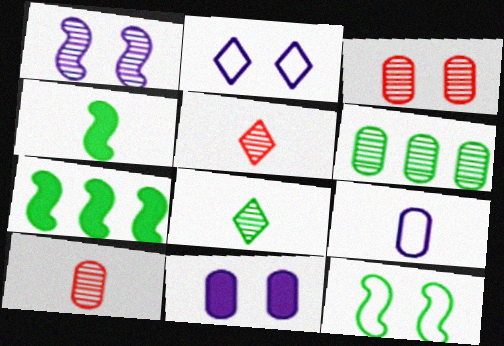[[1, 2, 11], 
[1, 5, 6], 
[2, 7, 10], 
[4, 5, 9]]